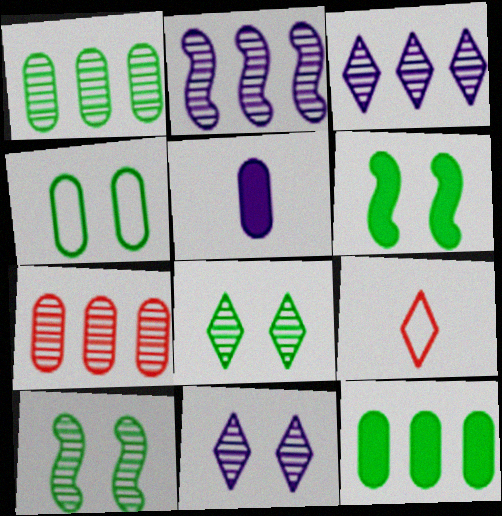[[4, 5, 7], 
[4, 6, 8]]